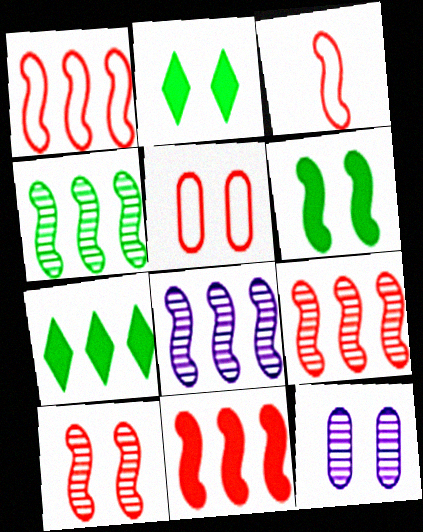[[1, 9, 11], 
[3, 6, 8], 
[3, 7, 12], 
[3, 10, 11], 
[4, 8, 9]]